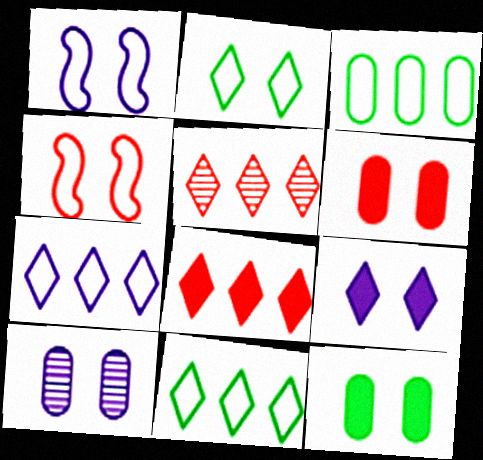[[1, 9, 10]]